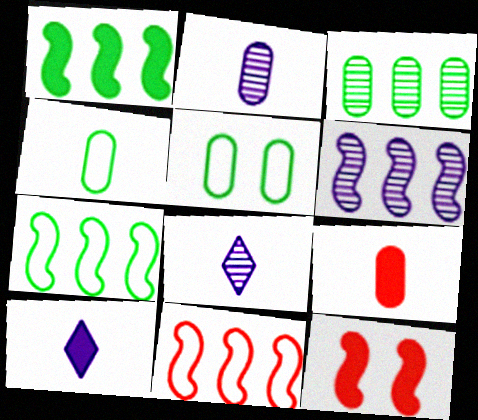[[1, 6, 11], 
[2, 4, 9]]